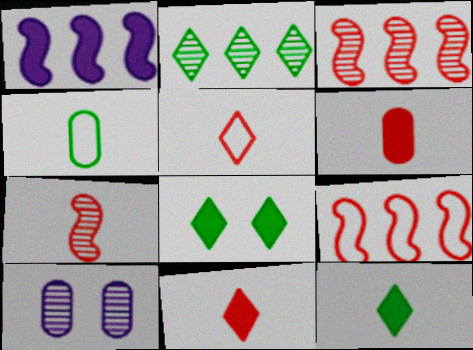[[1, 6, 8], 
[2, 7, 10], 
[5, 6, 7], 
[9, 10, 12]]